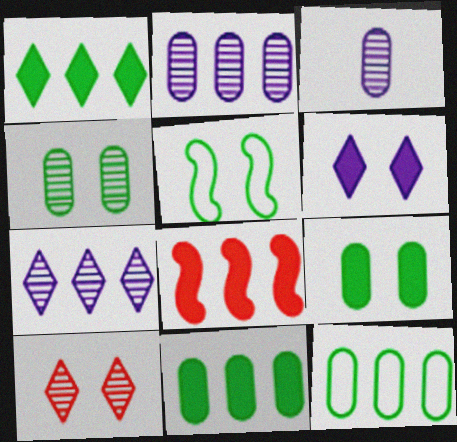[[7, 8, 12]]